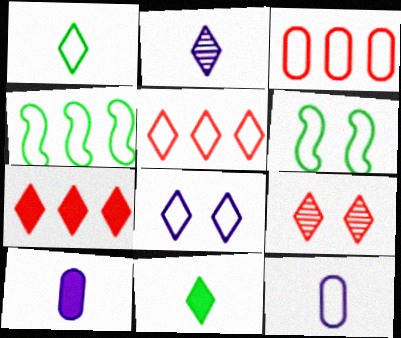[[1, 5, 8], 
[4, 9, 10], 
[5, 6, 12]]